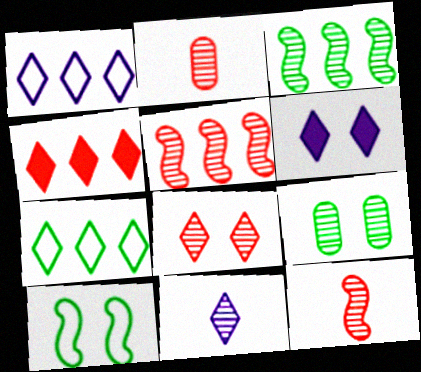[[1, 6, 11], 
[2, 5, 8], 
[5, 9, 11]]